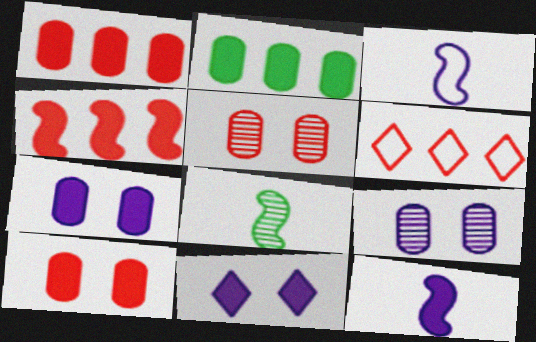[[6, 7, 8]]